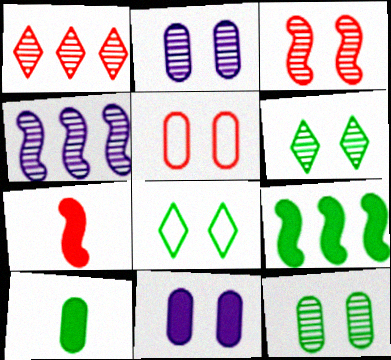[[1, 5, 7], 
[2, 3, 6], 
[3, 8, 11], 
[5, 11, 12]]